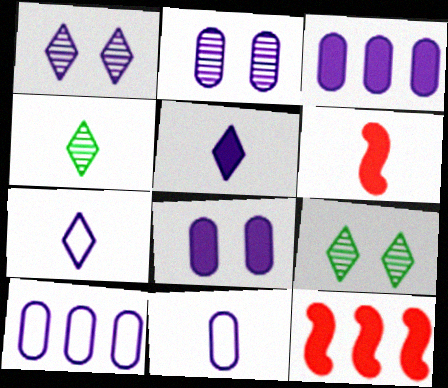[[2, 3, 11], 
[4, 6, 11], 
[6, 9, 10], 
[9, 11, 12]]